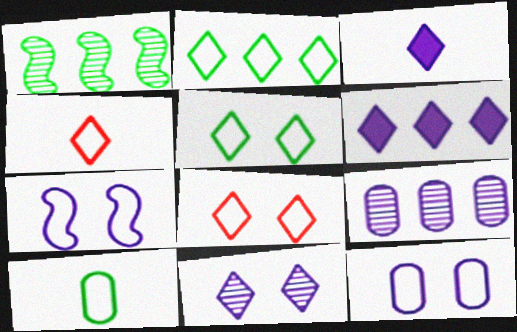[[3, 7, 9]]